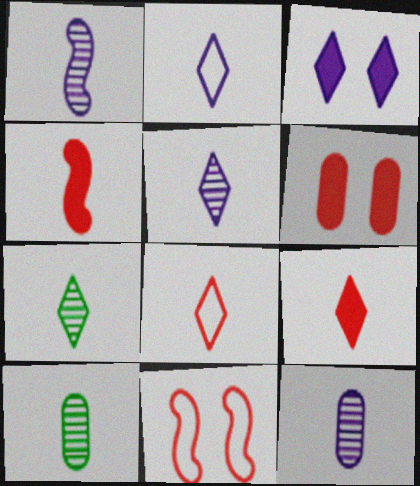[[1, 5, 12], 
[2, 4, 10], 
[2, 7, 9]]